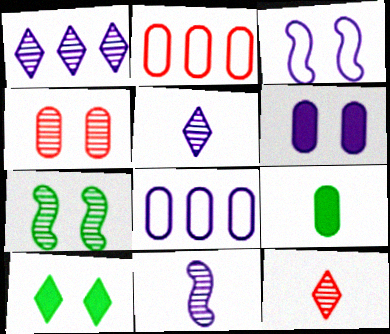[[2, 10, 11], 
[3, 4, 10], 
[4, 8, 9]]